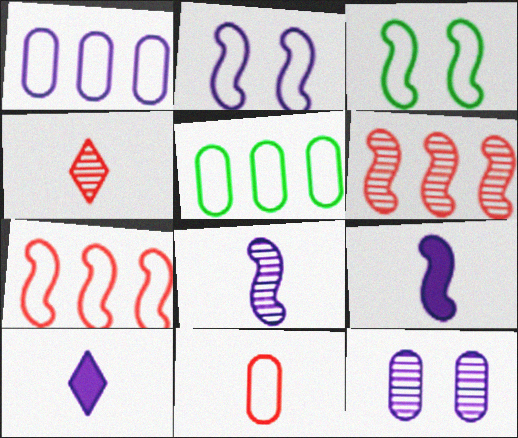[[3, 6, 9]]